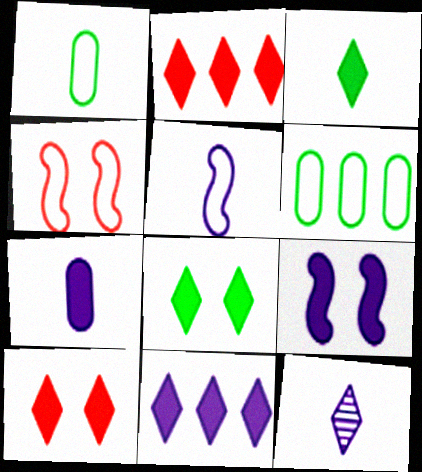[[3, 10, 11], 
[5, 7, 12], 
[7, 9, 11]]